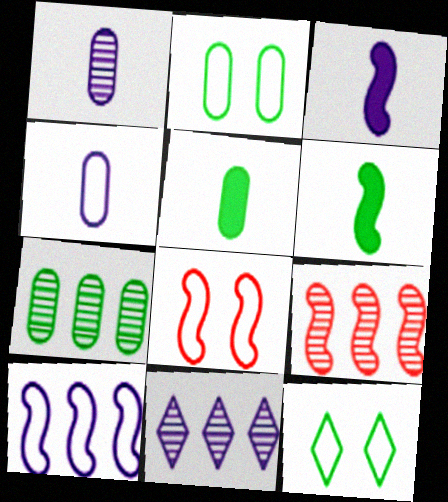[[2, 5, 7], 
[5, 8, 11], 
[6, 7, 12], 
[7, 9, 11]]